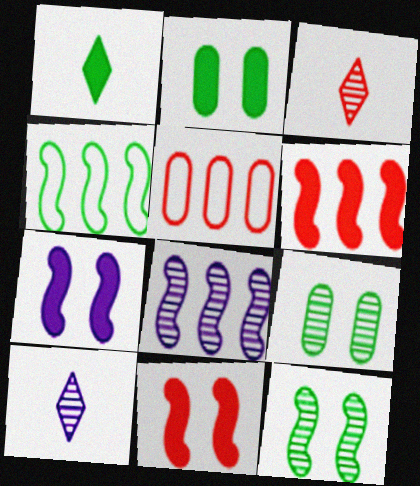[[1, 4, 9], 
[3, 5, 11], 
[3, 8, 9], 
[4, 6, 8]]